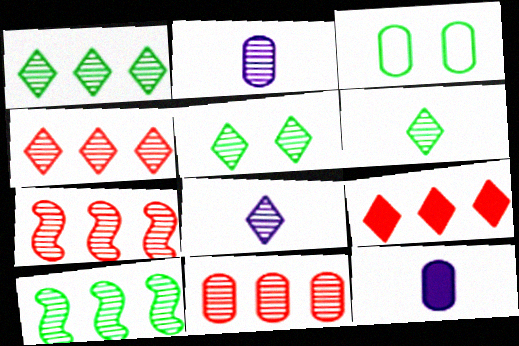[[1, 5, 6], 
[2, 5, 7], 
[3, 11, 12], 
[4, 5, 8], 
[4, 7, 11]]